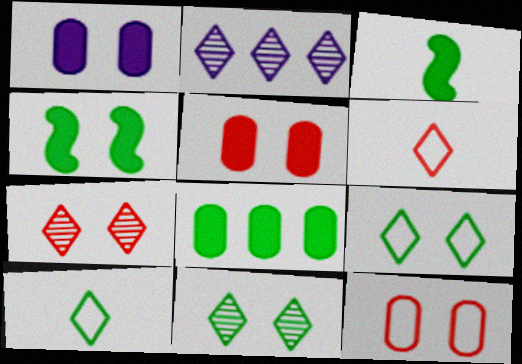[[2, 3, 12]]